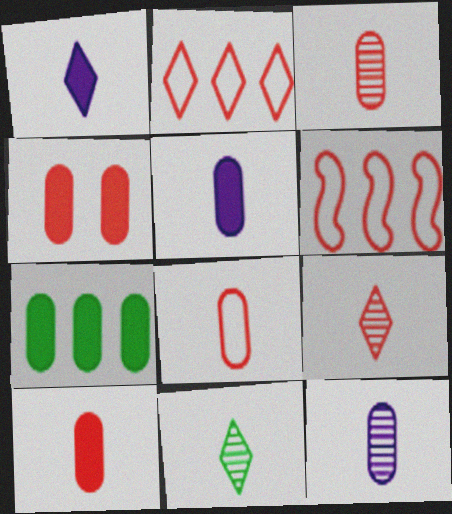[[3, 8, 10], 
[4, 5, 7], 
[4, 6, 9]]